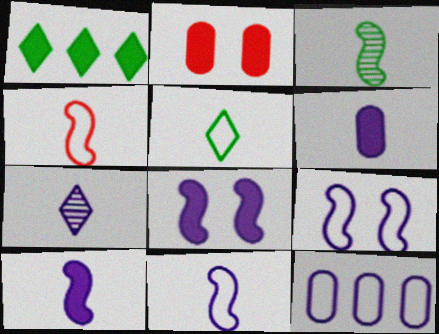[[1, 2, 10], 
[3, 4, 10], 
[6, 7, 11], 
[7, 8, 12]]